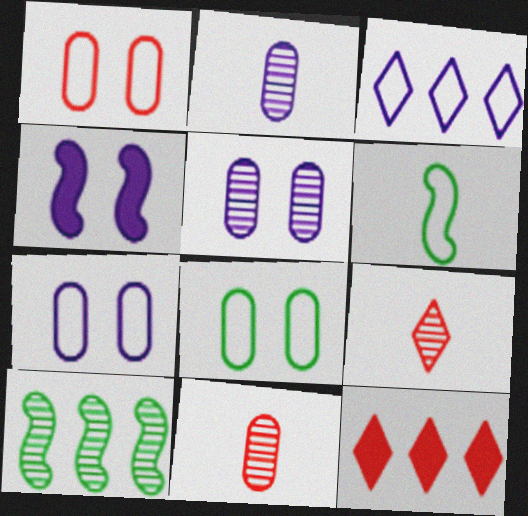[[1, 3, 6], 
[1, 7, 8], 
[2, 3, 4], 
[5, 6, 12], 
[5, 9, 10]]